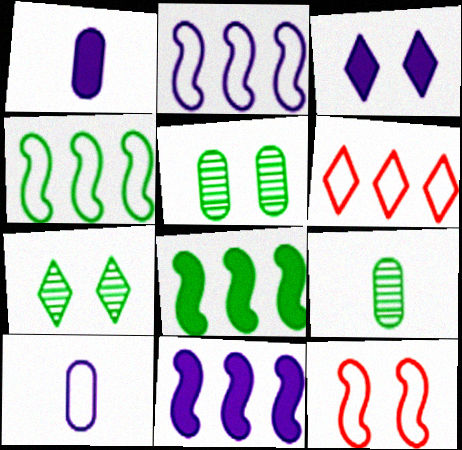[[1, 3, 11], 
[3, 5, 12]]